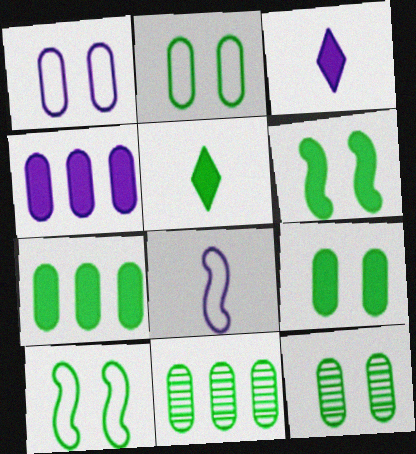[[2, 9, 12], 
[5, 6, 7], 
[5, 10, 11]]